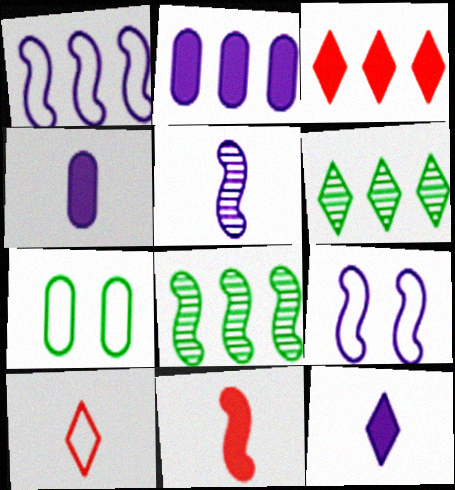[[1, 7, 10], 
[3, 5, 7], 
[8, 9, 11]]